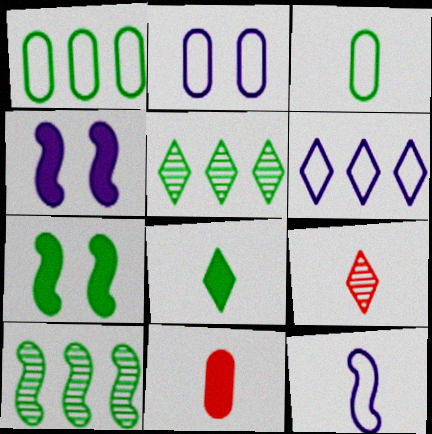[[1, 4, 9], 
[2, 6, 12], 
[3, 5, 7]]